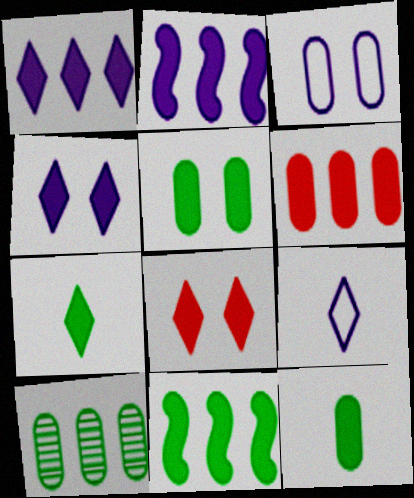[[1, 6, 11], 
[1, 7, 8], 
[2, 8, 12], 
[5, 7, 11]]